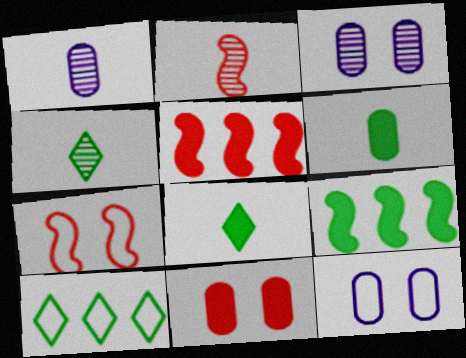[[1, 2, 4], 
[2, 5, 7], 
[4, 5, 12]]